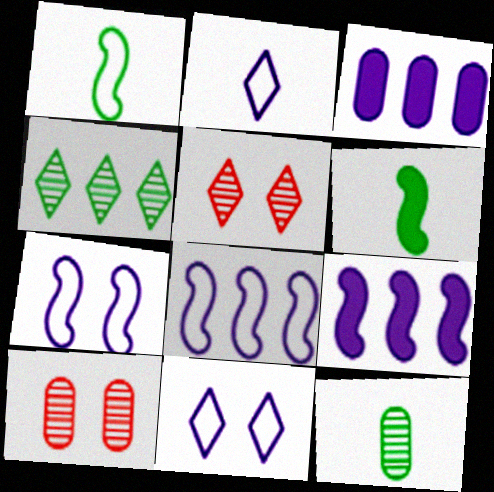[[1, 3, 5]]